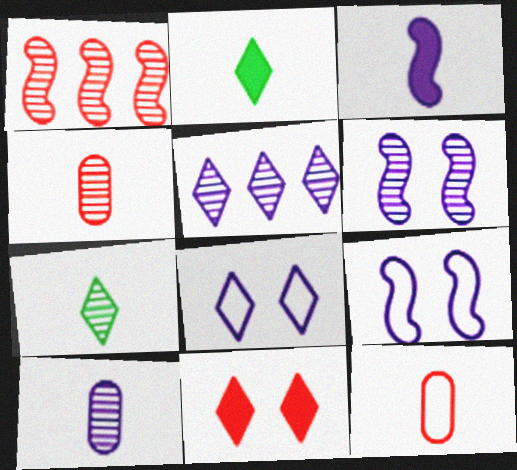[[1, 11, 12], 
[3, 7, 12], 
[5, 6, 10]]